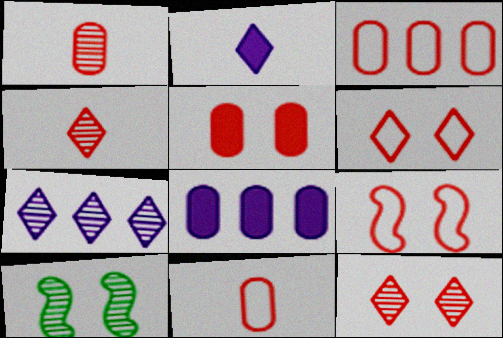[[1, 3, 5], 
[1, 7, 10], 
[2, 3, 10], 
[5, 9, 12]]